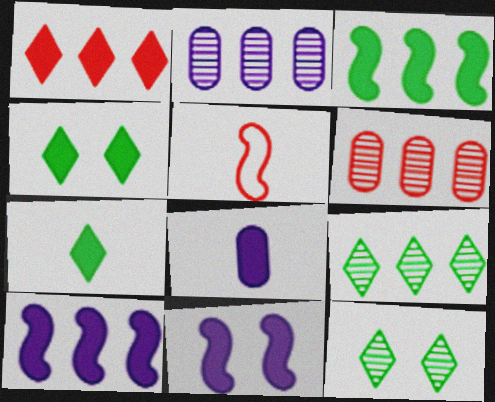[[2, 4, 5]]